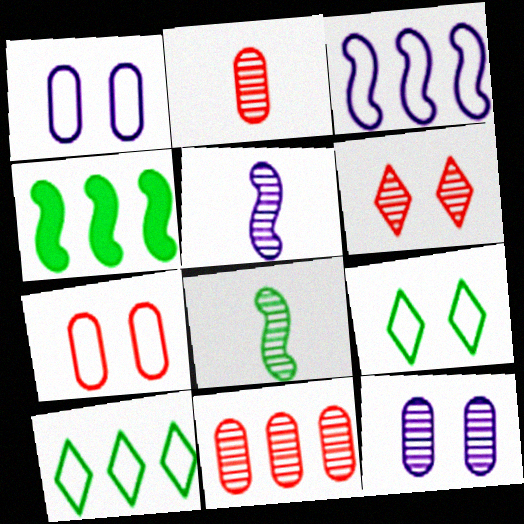[]